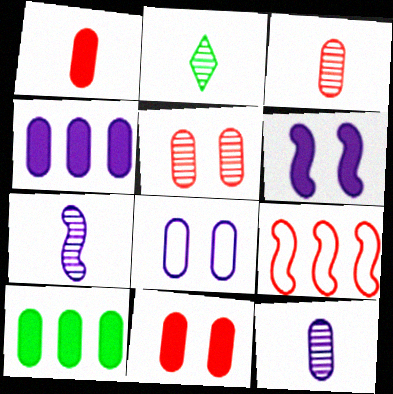[[2, 3, 7], 
[3, 8, 10], 
[4, 8, 12]]